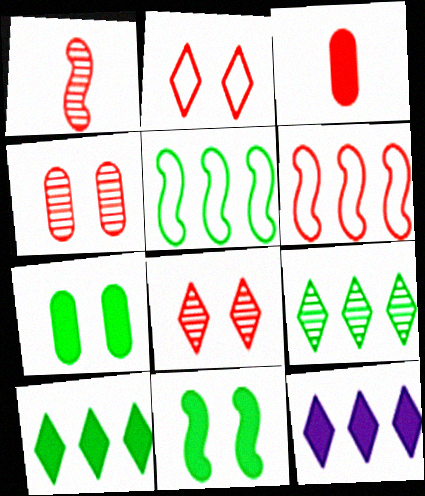[[3, 6, 8], 
[3, 11, 12]]